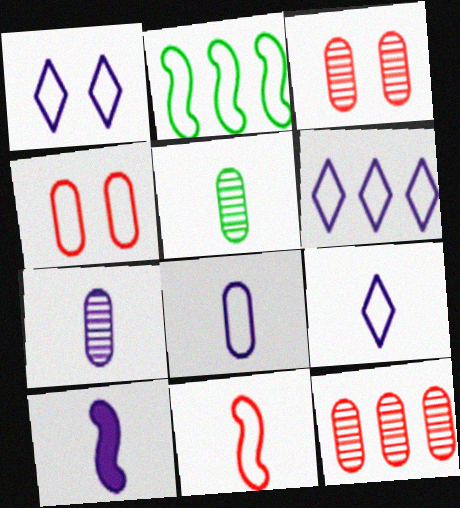[[1, 6, 9], 
[2, 4, 9], 
[7, 9, 10]]